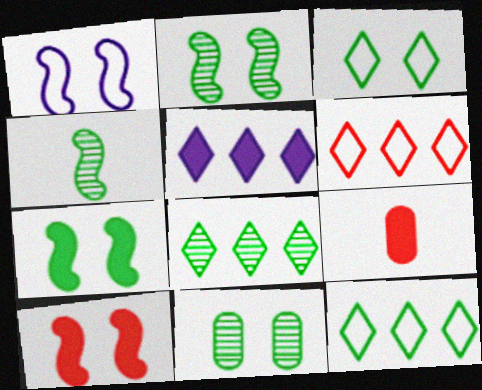[[1, 2, 10], 
[1, 8, 9], 
[3, 7, 11], 
[4, 8, 11], 
[5, 6, 8], 
[5, 7, 9]]